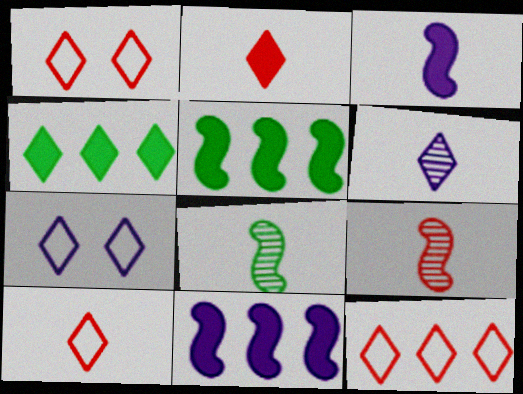[[1, 4, 6], 
[1, 10, 12]]